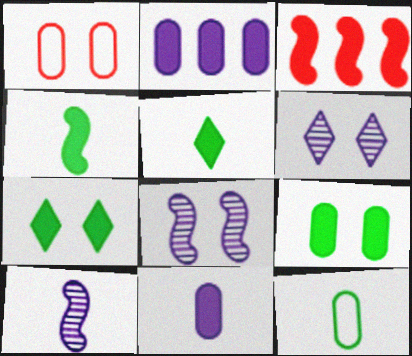[[1, 7, 8], 
[3, 6, 12], 
[3, 7, 11]]